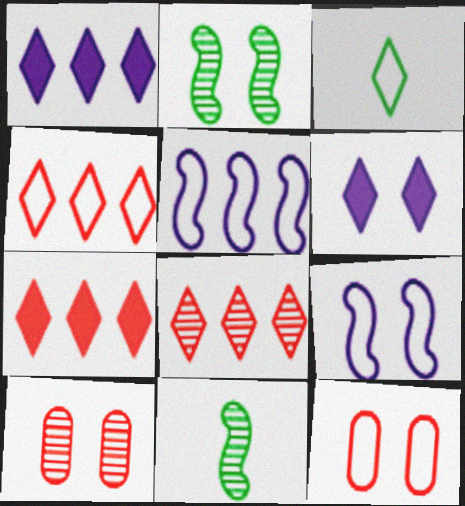[[1, 11, 12], 
[2, 6, 12], 
[3, 5, 12], 
[3, 6, 8], 
[4, 7, 8]]